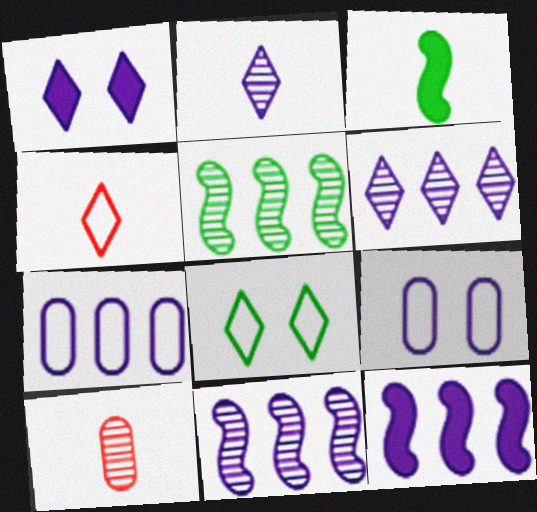[[2, 9, 12], 
[6, 7, 12], 
[8, 10, 12]]